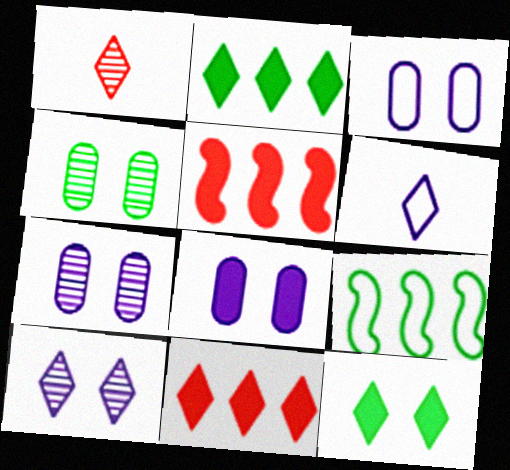[[1, 8, 9], 
[3, 7, 8], 
[4, 5, 6]]